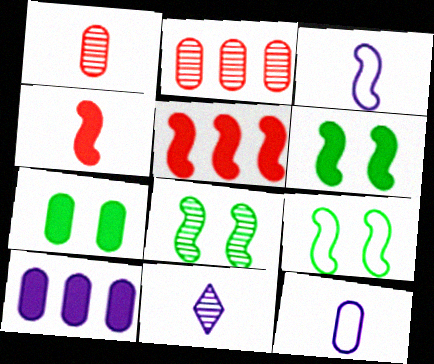[[2, 7, 12], 
[2, 8, 11], 
[3, 5, 8], 
[6, 8, 9]]